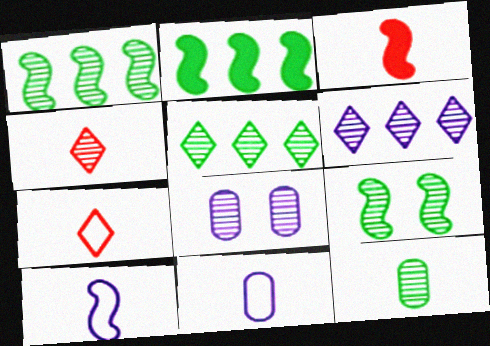[[1, 4, 8], 
[2, 7, 8], 
[5, 9, 12]]